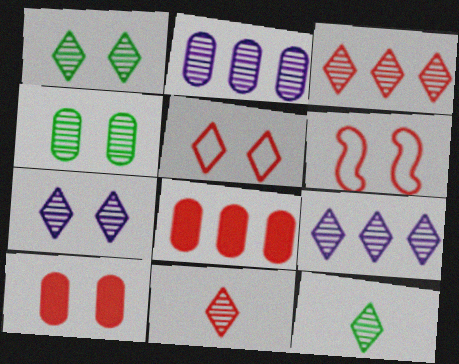[[1, 9, 11], 
[3, 7, 12], 
[6, 8, 11]]